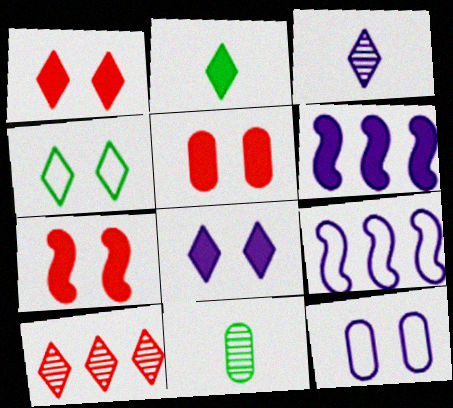[[1, 5, 7], 
[1, 9, 11], 
[2, 5, 6], 
[3, 6, 12]]